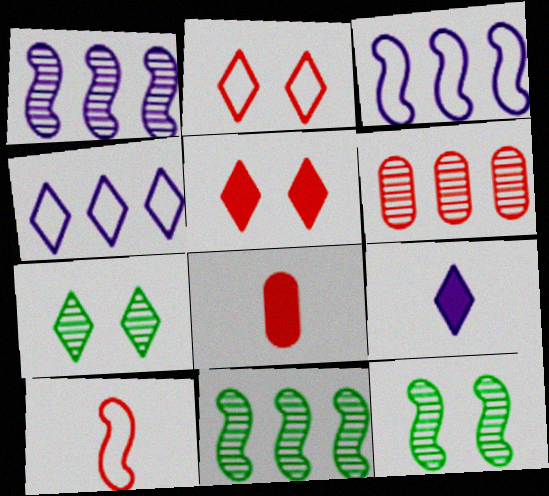[[3, 7, 8], 
[4, 8, 12], 
[5, 6, 10]]